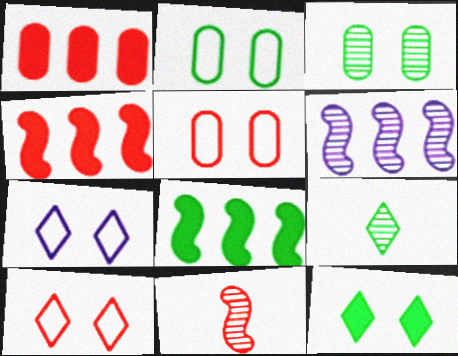[[1, 10, 11], 
[2, 8, 9]]